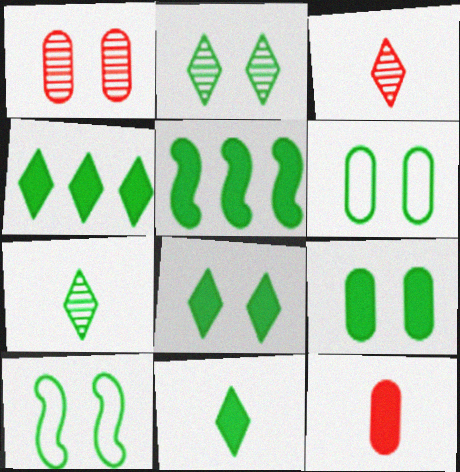[[2, 9, 10], 
[4, 8, 11], 
[5, 6, 7], 
[5, 9, 11]]